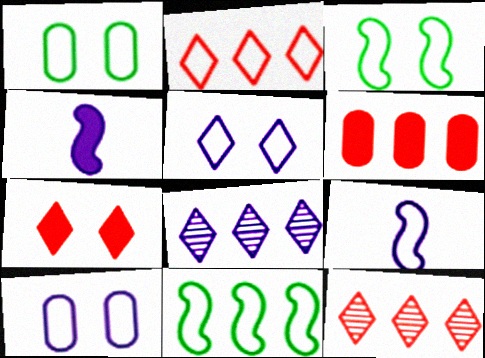[[1, 2, 9], 
[1, 4, 12], 
[4, 8, 10], 
[6, 8, 11]]